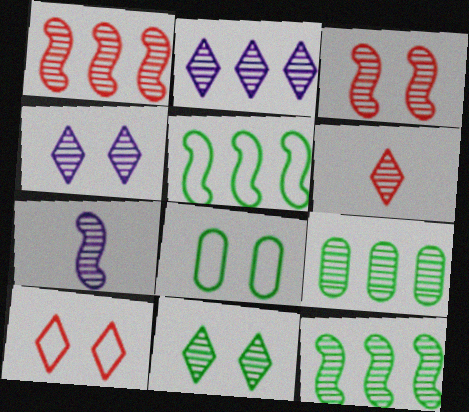[[1, 2, 9], 
[2, 6, 11], 
[3, 7, 12]]